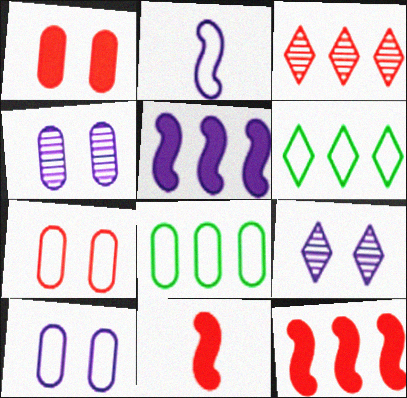[[2, 6, 7], 
[3, 5, 8], 
[3, 7, 11], 
[4, 6, 11], 
[8, 9, 11]]